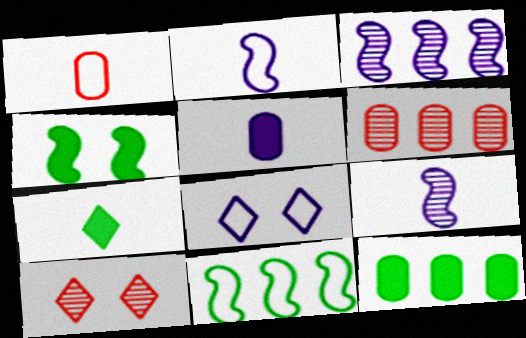[[1, 7, 9], 
[1, 8, 11], 
[2, 10, 12], 
[3, 5, 8], 
[4, 7, 12], 
[5, 10, 11]]